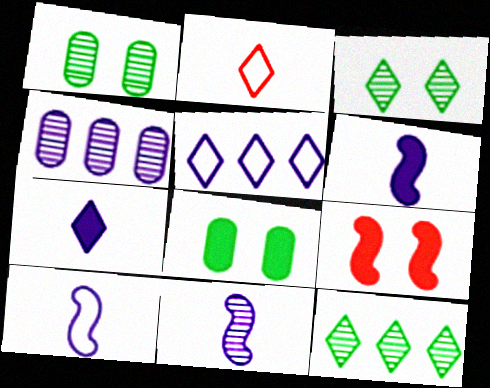[[6, 10, 11]]